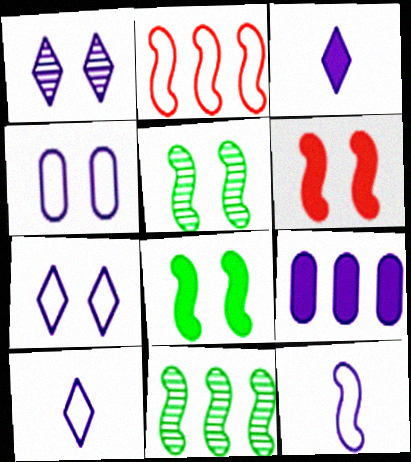[[1, 9, 12], 
[6, 11, 12]]